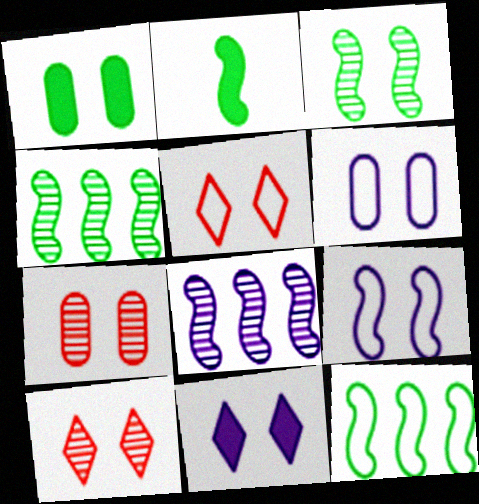[[1, 6, 7], 
[1, 9, 10], 
[2, 3, 12]]